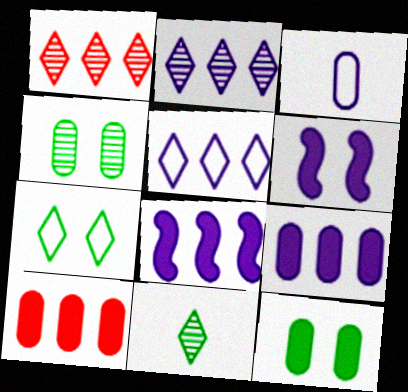[[2, 3, 6], 
[3, 4, 10]]